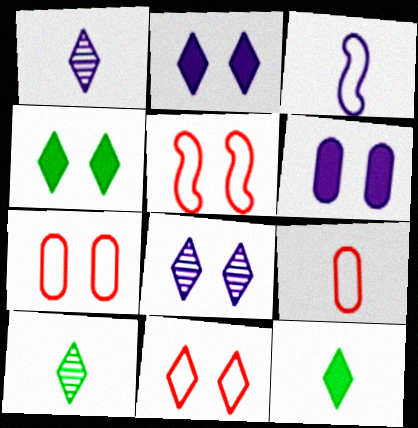[[4, 8, 11], 
[5, 7, 11]]